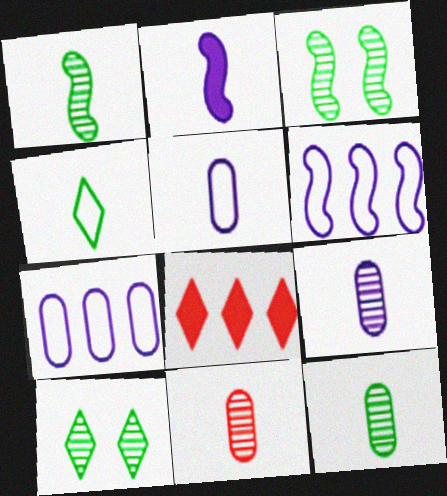[[2, 4, 11], 
[3, 5, 8], 
[9, 11, 12]]